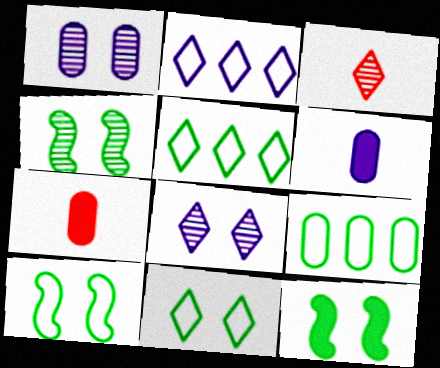[[1, 7, 9], 
[2, 4, 7], 
[4, 10, 12]]